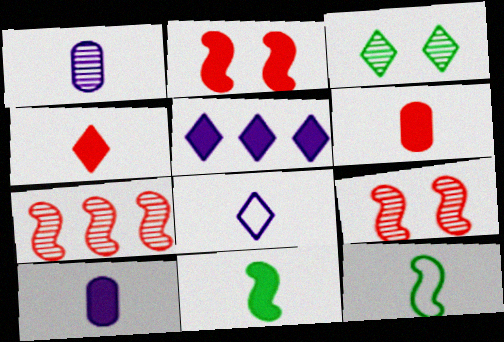[[1, 3, 7], 
[1, 4, 12], 
[4, 10, 11]]